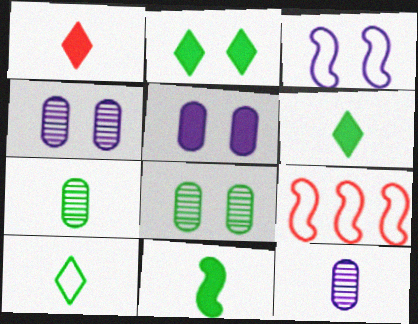[[2, 9, 12], 
[4, 6, 9], 
[7, 10, 11]]